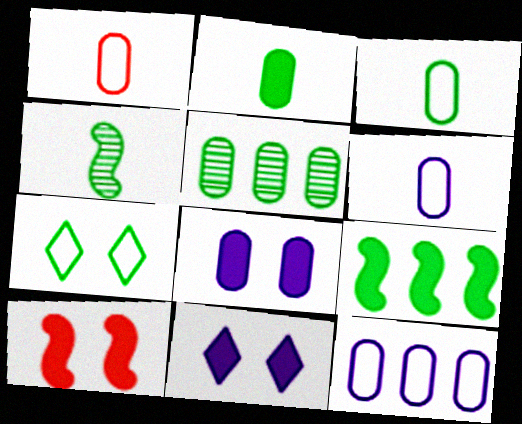[[1, 3, 6], 
[1, 5, 8]]